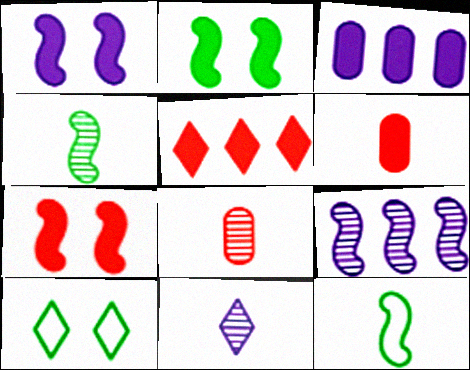[[1, 2, 7], 
[4, 8, 11], 
[5, 6, 7], 
[5, 10, 11], 
[6, 9, 10], 
[6, 11, 12], 
[7, 9, 12]]